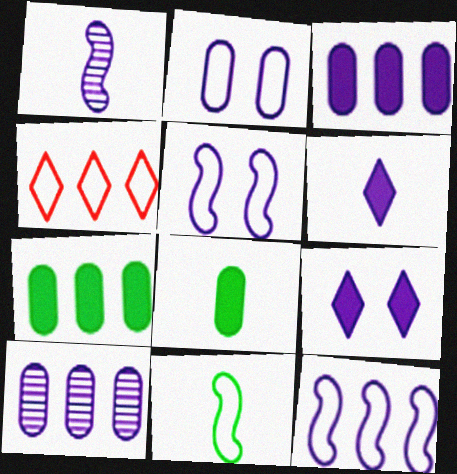[[2, 4, 11], 
[5, 6, 10]]